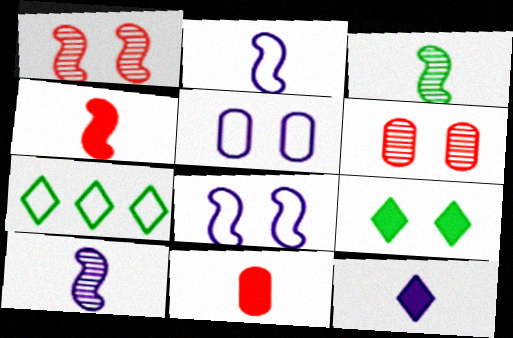[[1, 5, 9], 
[2, 3, 4], 
[6, 8, 9]]